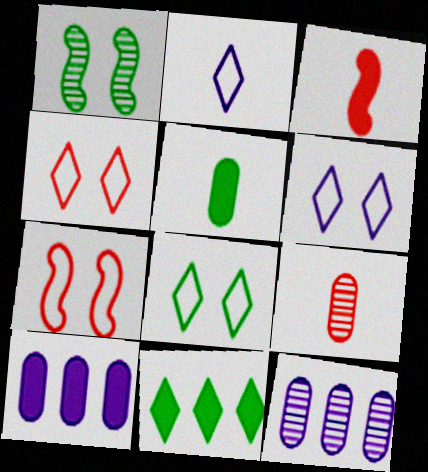[[3, 8, 12], 
[4, 6, 8]]